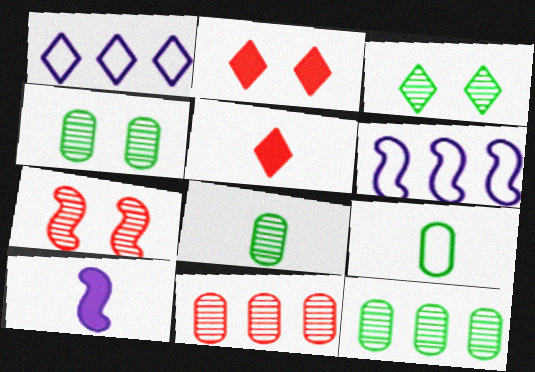[[1, 3, 5], 
[2, 6, 8], 
[4, 5, 6], 
[4, 8, 12]]